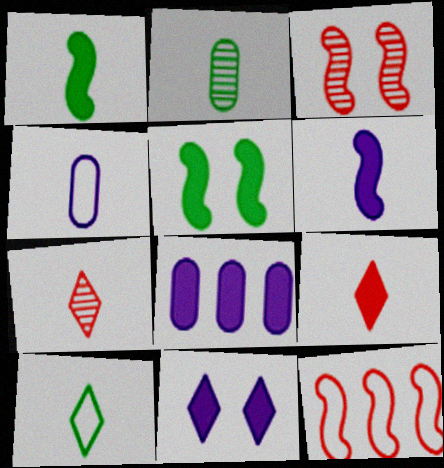[[1, 2, 10], 
[1, 4, 7], 
[2, 11, 12], 
[3, 8, 10], 
[5, 8, 9], 
[6, 8, 11]]